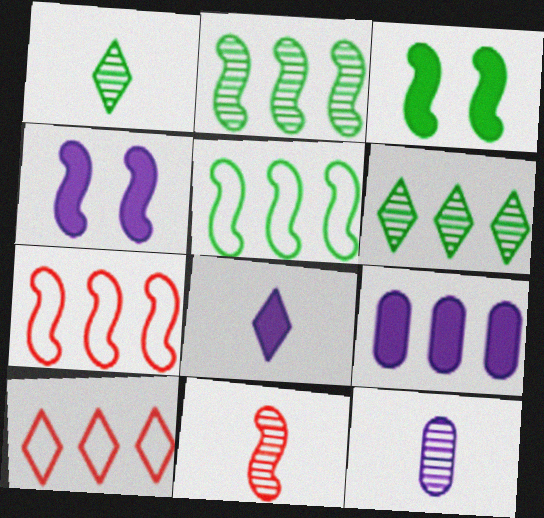[[1, 11, 12], 
[2, 9, 10], 
[3, 10, 12], 
[4, 5, 11], 
[4, 8, 9], 
[6, 7, 9]]